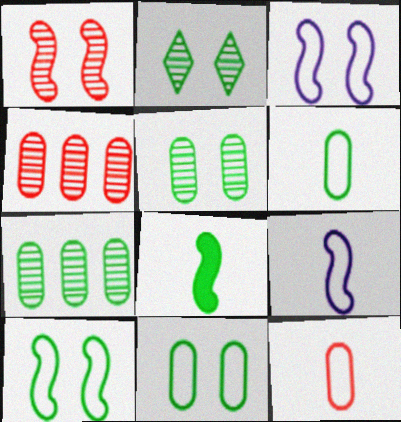[]